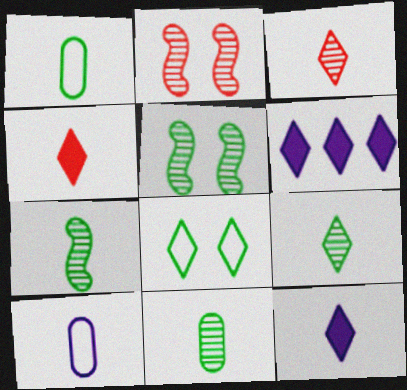[[1, 2, 6], 
[3, 6, 8], 
[4, 7, 10], 
[7, 9, 11]]